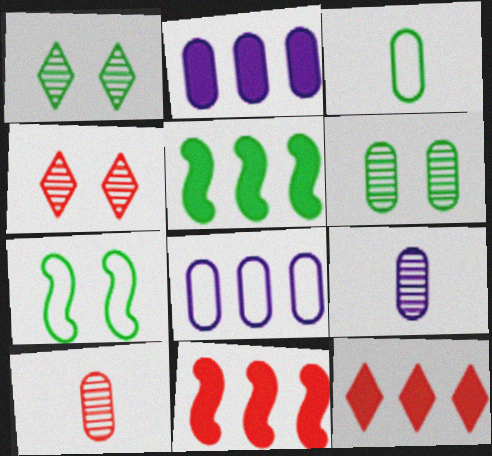[[1, 3, 5], 
[2, 5, 12], 
[7, 9, 12]]